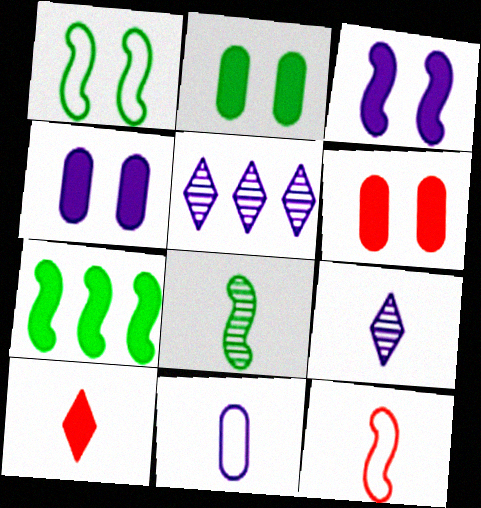[[1, 7, 8], 
[2, 4, 6], 
[2, 5, 12], 
[3, 5, 11], 
[4, 7, 10], 
[8, 10, 11]]